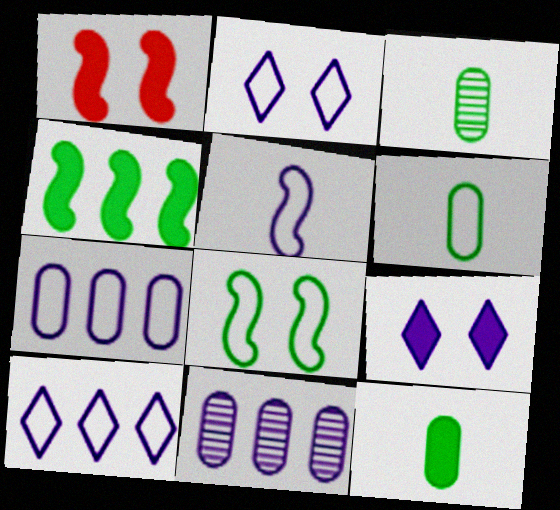[[1, 3, 10], 
[2, 5, 7], 
[3, 6, 12], 
[5, 9, 11]]